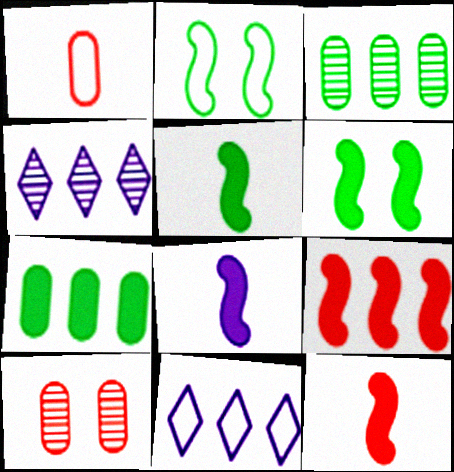[[1, 2, 11], 
[1, 4, 6], 
[3, 9, 11], 
[5, 8, 12], 
[5, 10, 11], 
[6, 8, 9]]